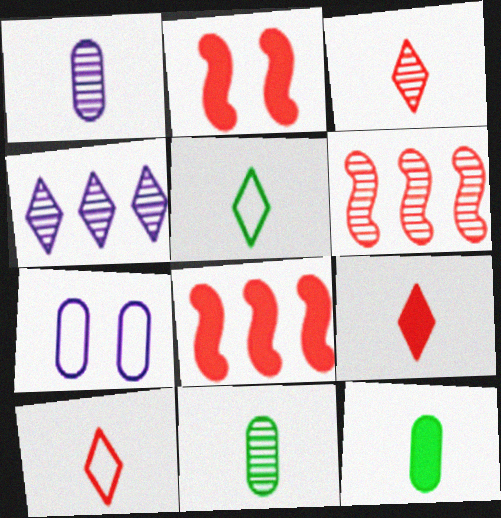[[3, 9, 10]]